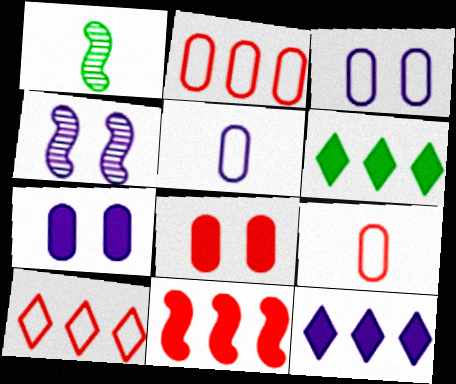[[1, 7, 10], 
[4, 5, 12], 
[4, 6, 9]]